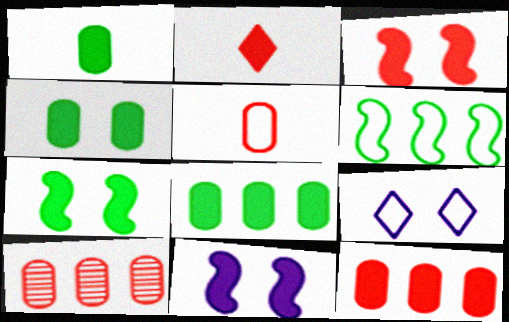[[1, 4, 8], 
[2, 3, 12], 
[2, 8, 11], 
[3, 7, 11], 
[5, 6, 9]]